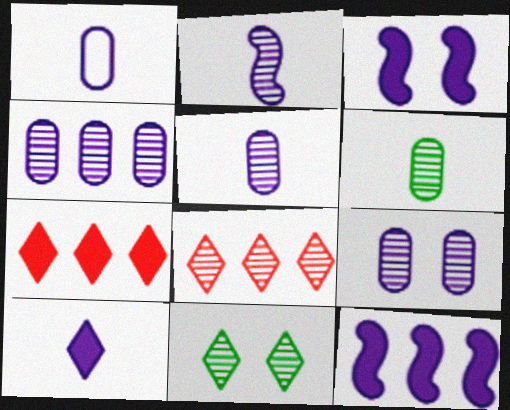[[1, 2, 10], 
[4, 5, 9]]